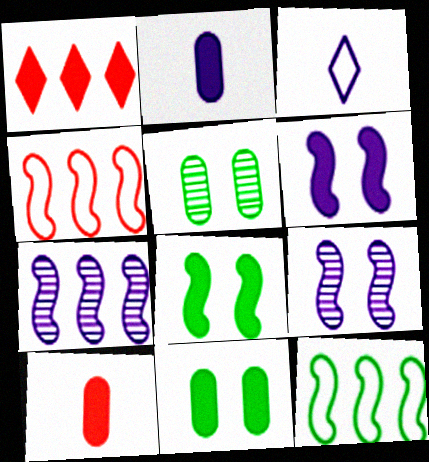[[1, 2, 8]]